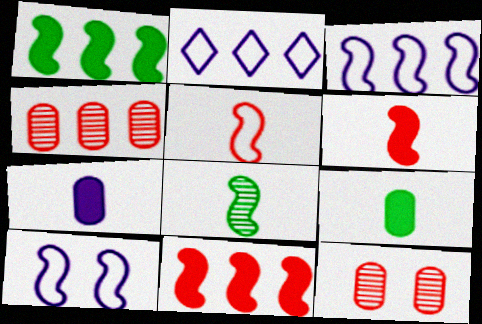[[1, 2, 4], 
[8, 10, 11]]